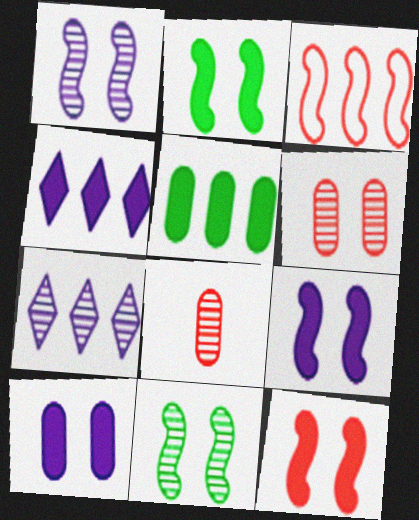[[2, 9, 12], 
[3, 5, 7], 
[7, 8, 11]]